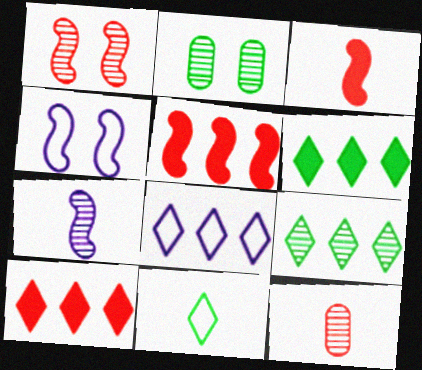[[2, 3, 8], 
[4, 6, 12], 
[8, 9, 10]]